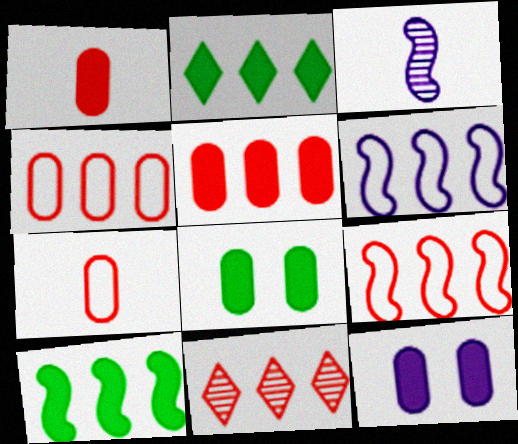[[5, 9, 11]]